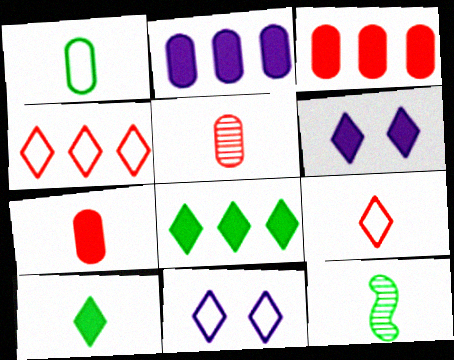[[1, 10, 12], 
[3, 11, 12]]